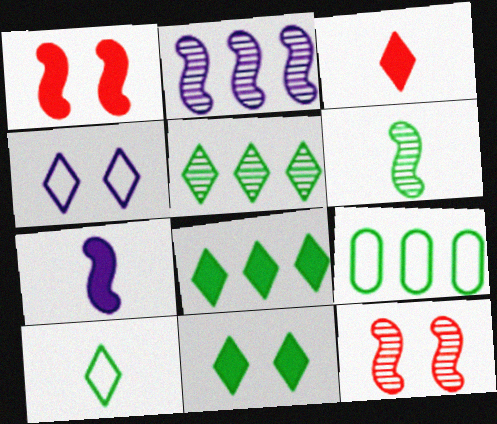[[2, 6, 12], 
[3, 4, 5], 
[5, 10, 11], 
[6, 9, 11]]